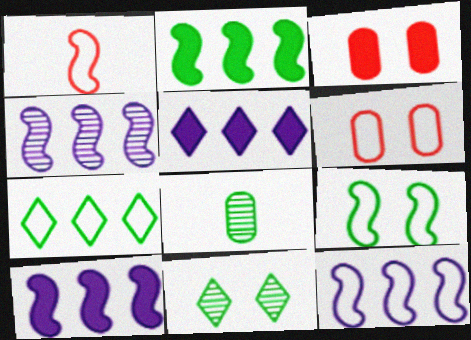[[1, 9, 12], 
[4, 10, 12]]